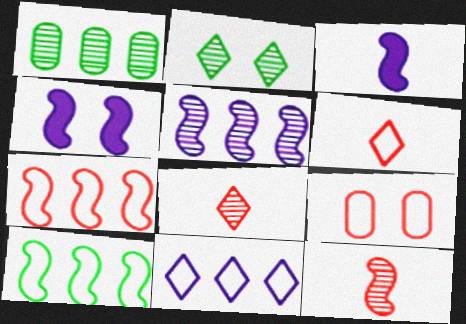[[1, 4, 6], 
[2, 4, 9], 
[4, 10, 12], 
[6, 7, 9]]